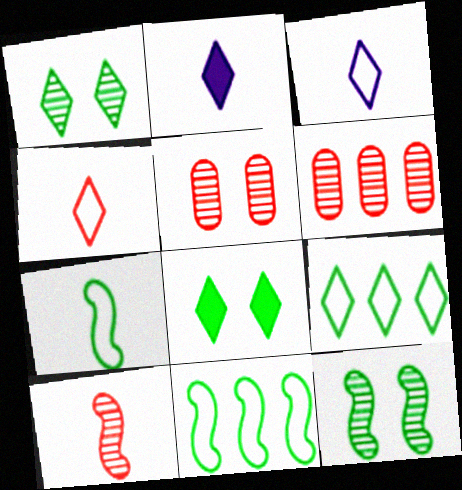[[2, 5, 11]]